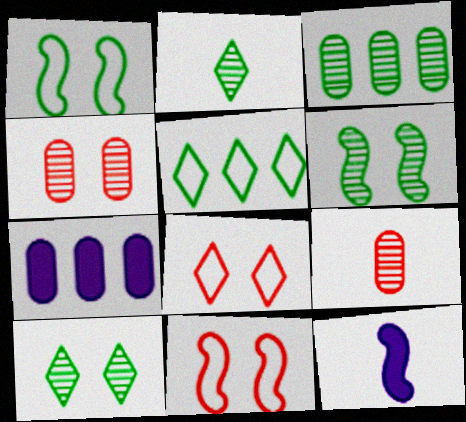[[2, 3, 6], 
[2, 7, 11], 
[3, 8, 12], 
[4, 5, 12]]